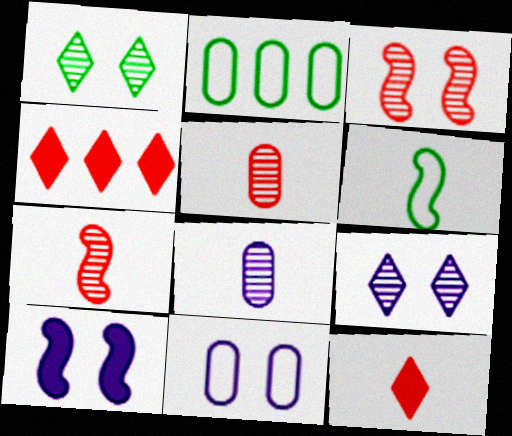[[6, 8, 12], 
[9, 10, 11]]